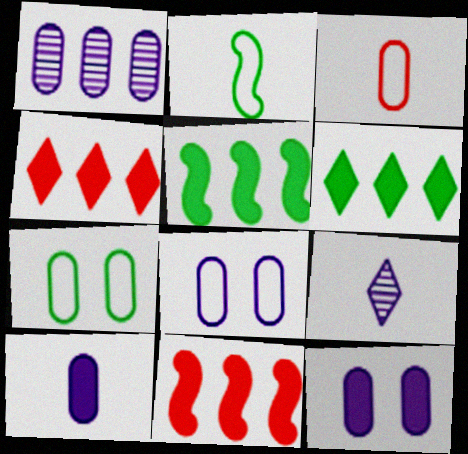[[1, 8, 10], 
[7, 9, 11]]